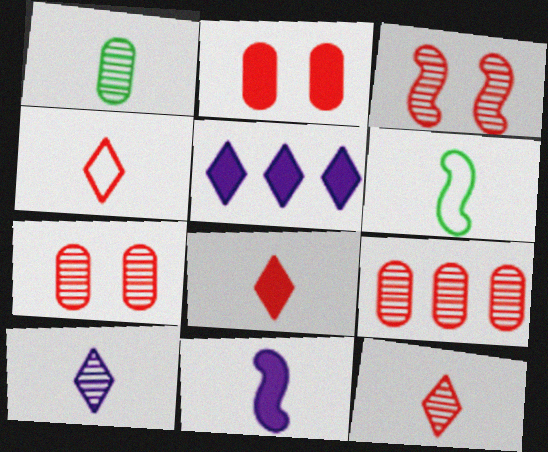[[1, 4, 11], 
[3, 9, 12], 
[4, 8, 12], 
[5, 6, 7]]